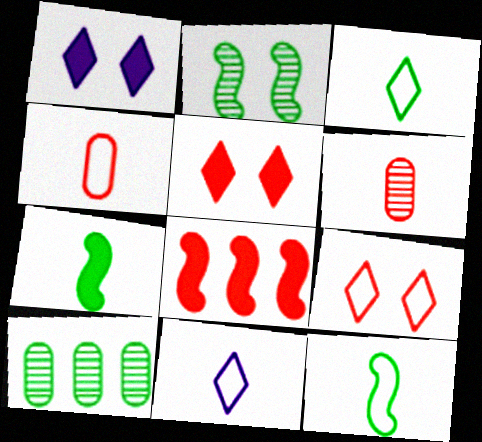[[4, 11, 12], 
[6, 7, 11], 
[6, 8, 9]]